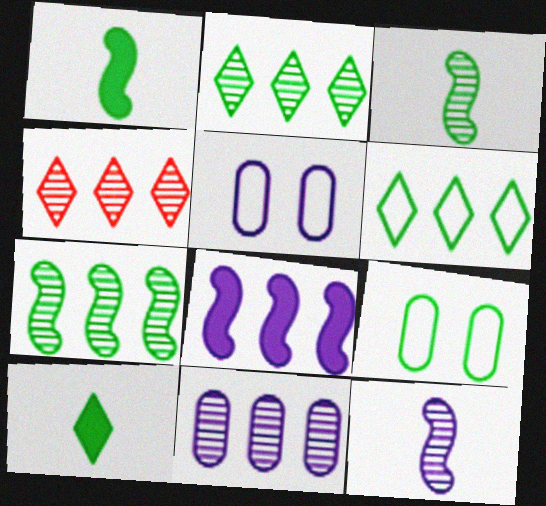[[1, 2, 9], 
[1, 4, 5], 
[4, 7, 11], 
[7, 9, 10]]